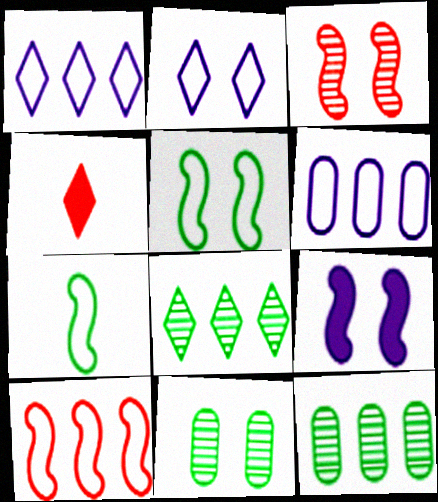[[2, 4, 8], 
[3, 5, 9]]